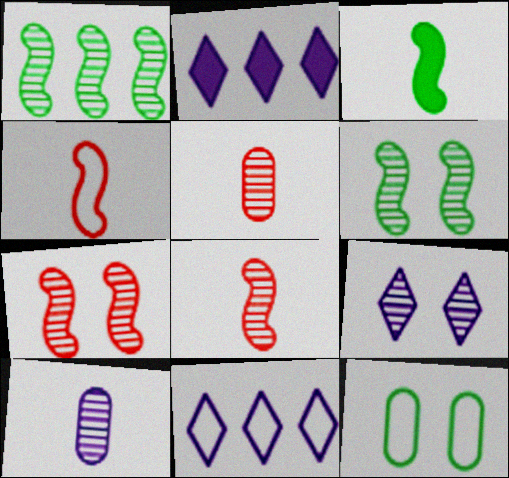[[1, 5, 9], 
[2, 8, 12], 
[4, 11, 12]]